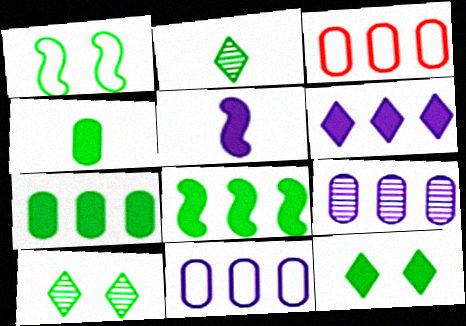[[1, 2, 7], 
[3, 5, 10], 
[3, 7, 9], 
[4, 8, 12]]